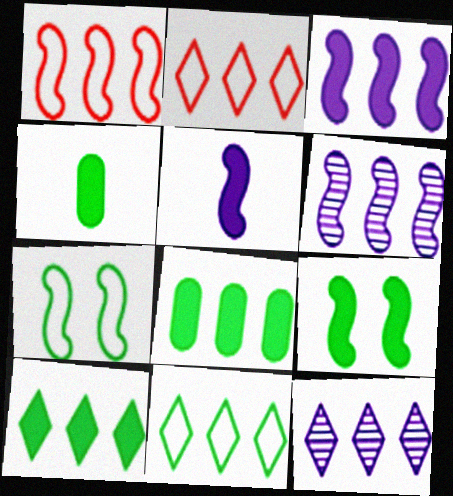[[1, 8, 12], 
[2, 6, 8], 
[2, 10, 12], 
[4, 9, 10]]